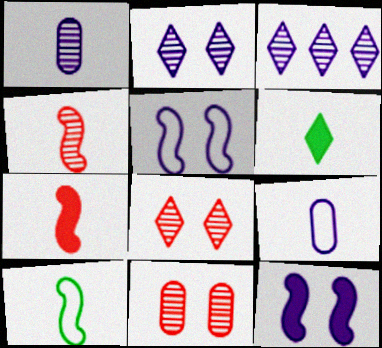[[3, 9, 12], 
[4, 6, 9]]